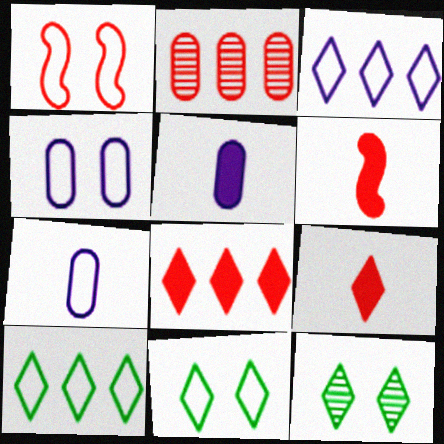[[1, 2, 9], 
[1, 4, 11], 
[1, 7, 10], 
[3, 9, 12]]